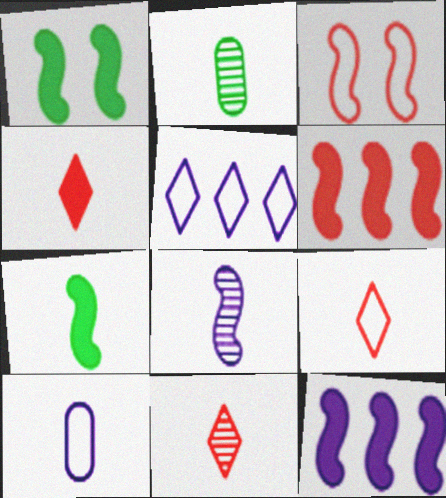[[2, 8, 11], 
[4, 9, 11], 
[7, 10, 11]]